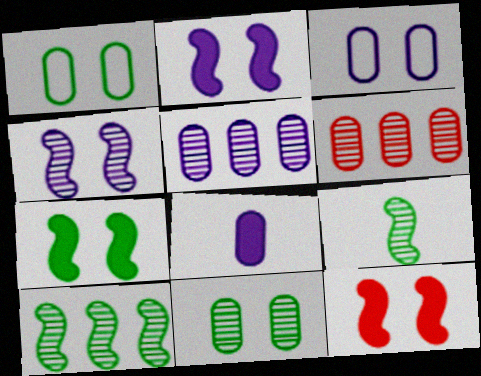[[1, 6, 8], 
[2, 7, 12], 
[3, 5, 8]]